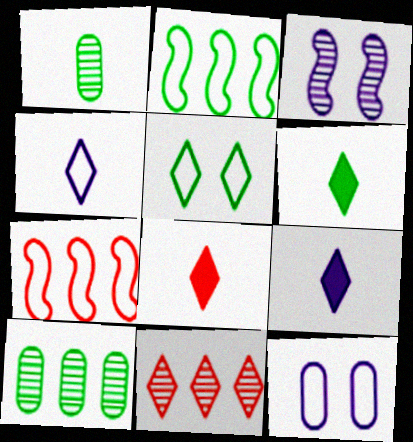[[1, 3, 11], 
[5, 9, 11], 
[6, 8, 9]]